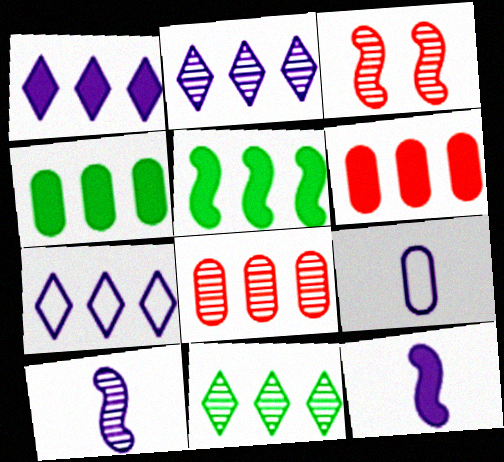[[1, 2, 7], 
[1, 5, 6], 
[5, 7, 8]]